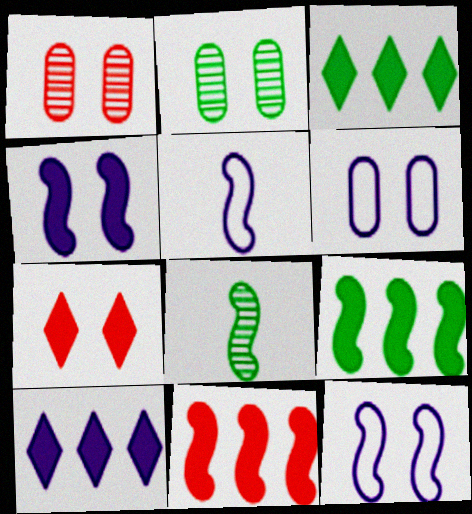[[1, 3, 5], 
[2, 7, 12], 
[8, 11, 12]]